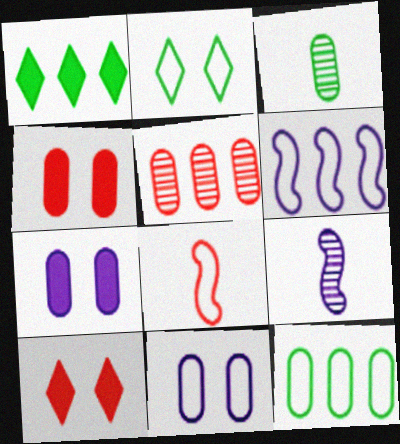[[1, 5, 6], 
[3, 6, 10], 
[5, 8, 10], 
[9, 10, 12]]